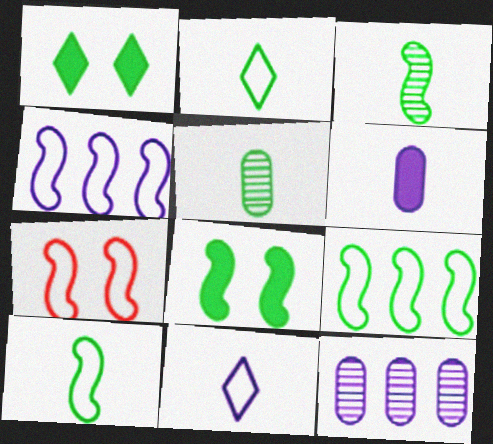[[1, 5, 9], 
[3, 8, 9], 
[4, 7, 10]]